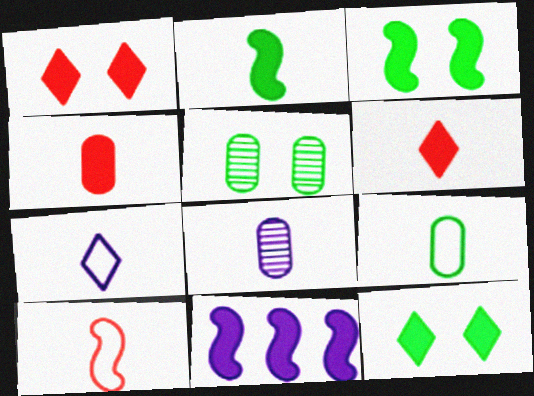[[4, 8, 9], 
[4, 11, 12], 
[7, 9, 10]]